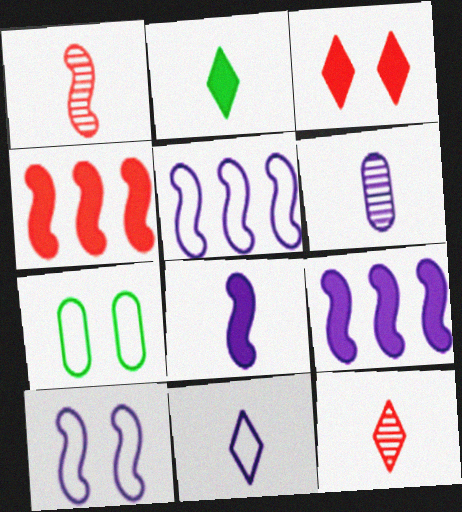[[2, 11, 12], 
[6, 8, 11], 
[7, 9, 12]]